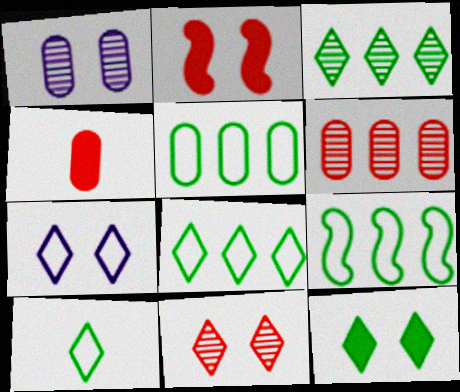[[1, 4, 5], 
[3, 10, 12], 
[5, 8, 9], 
[7, 11, 12]]